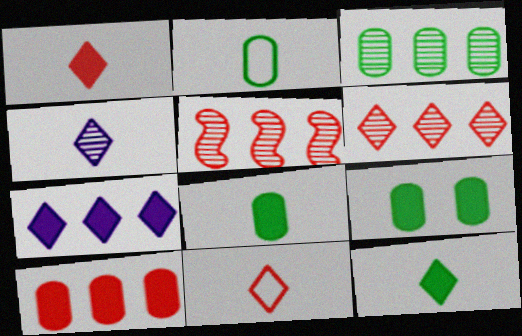[[2, 3, 9], 
[4, 11, 12]]